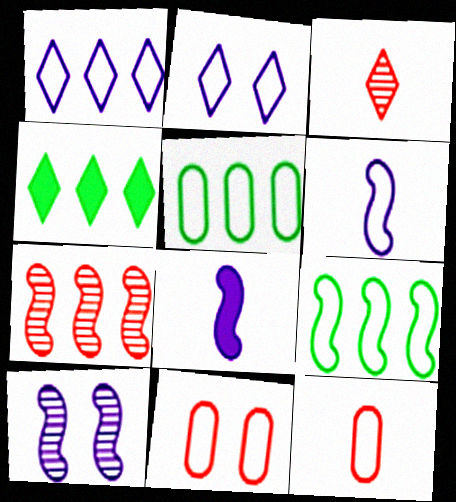[[2, 3, 4], 
[2, 9, 12], 
[4, 10, 12]]